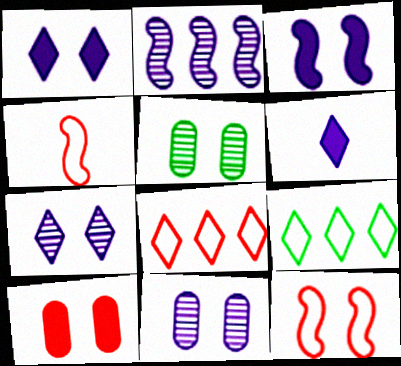[[1, 5, 12]]